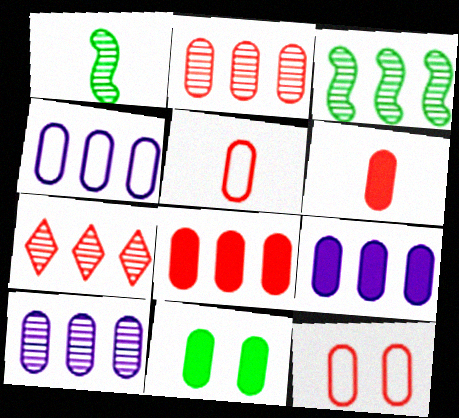[[2, 6, 12], 
[3, 7, 10], 
[4, 9, 10], 
[5, 10, 11], 
[6, 9, 11]]